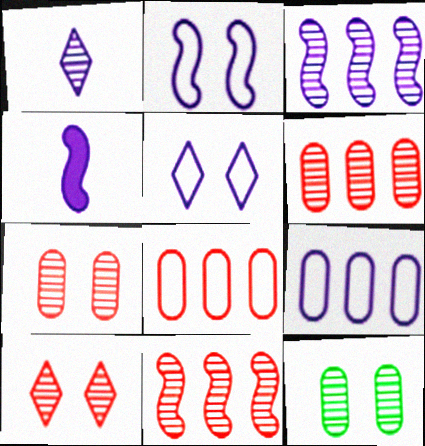[[1, 11, 12], 
[2, 3, 4]]